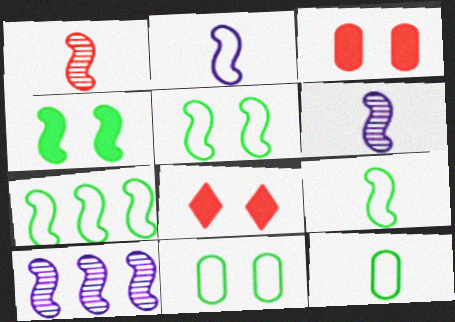[[5, 7, 9], 
[8, 10, 12]]